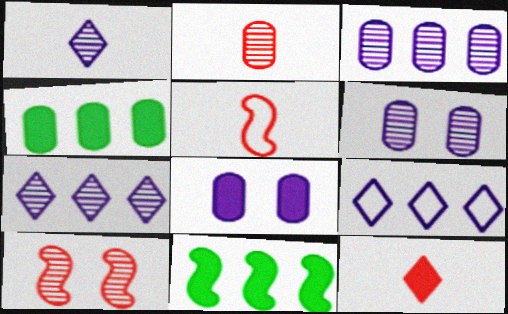[[2, 5, 12], 
[8, 11, 12]]